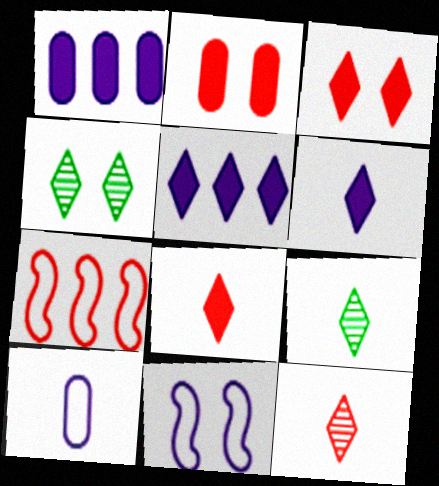[[2, 4, 11], 
[2, 7, 12]]